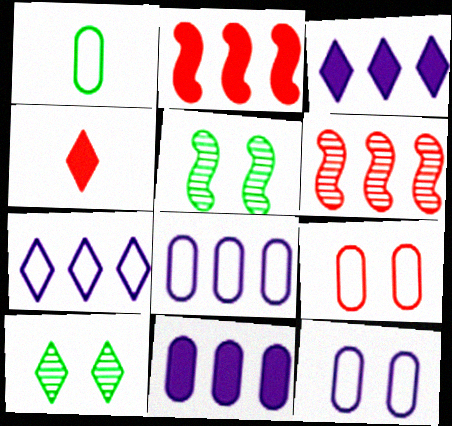[[1, 8, 9], 
[4, 5, 8], 
[4, 6, 9], 
[4, 7, 10]]